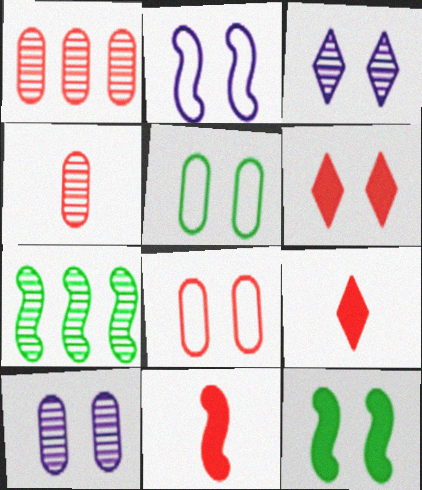[[2, 7, 11], 
[3, 4, 7], 
[3, 8, 12]]